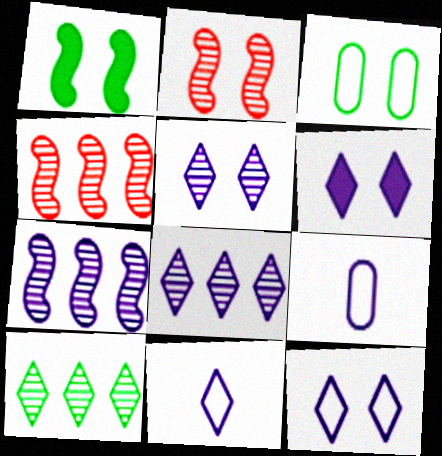[[2, 3, 6], 
[5, 6, 12], 
[6, 7, 9], 
[6, 8, 11]]